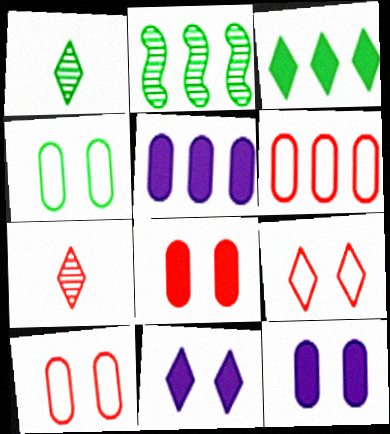[]